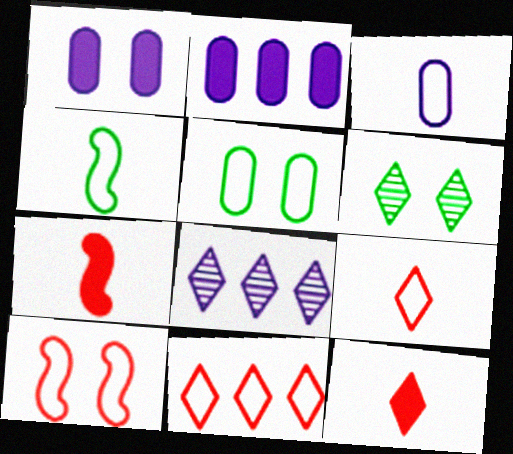[[1, 6, 10], 
[3, 4, 9], 
[5, 7, 8]]